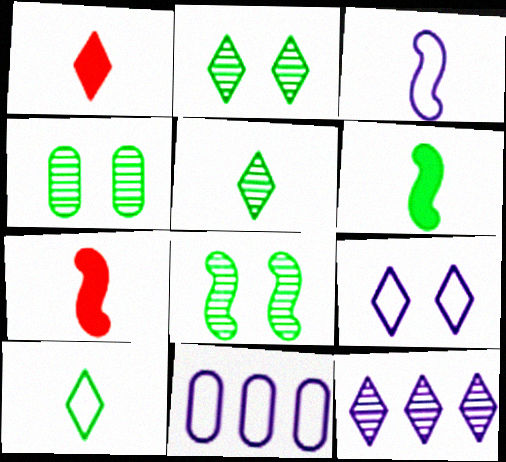[[1, 8, 11], 
[2, 4, 8], 
[2, 7, 11], 
[3, 9, 11]]